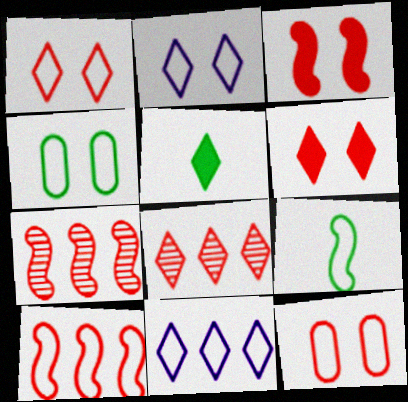[[2, 5, 8], 
[9, 11, 12]]